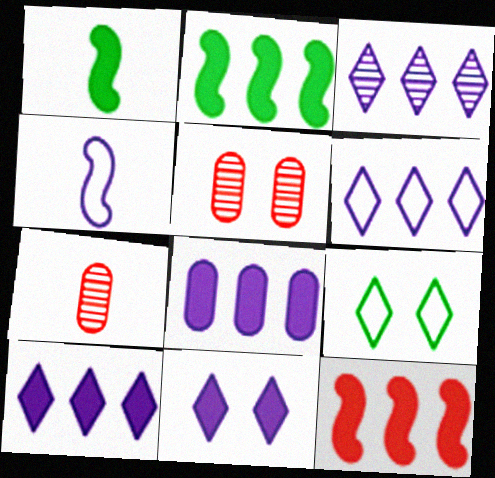[[1, 5, 6], 
[3, 6, 10]]